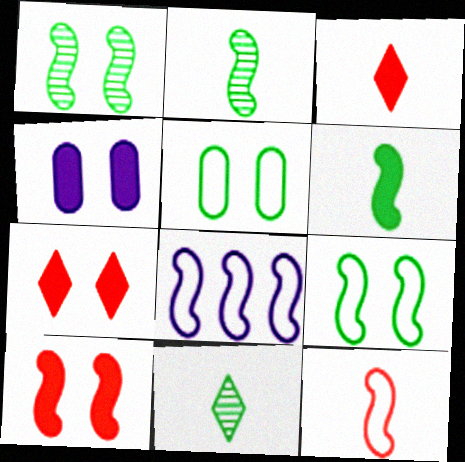[[2, 8, 10], 
[8, 9, 12]]